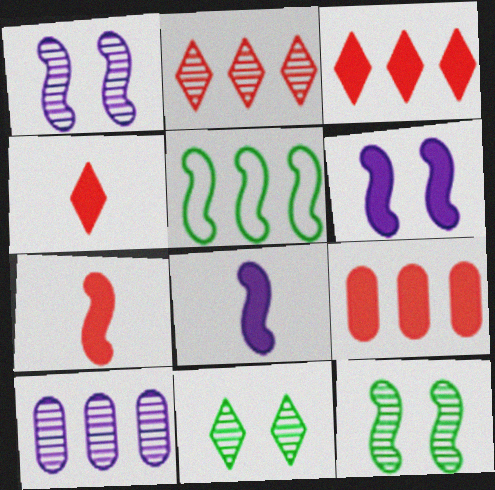[[1, 5, 7], 
[3, 5, 10]]